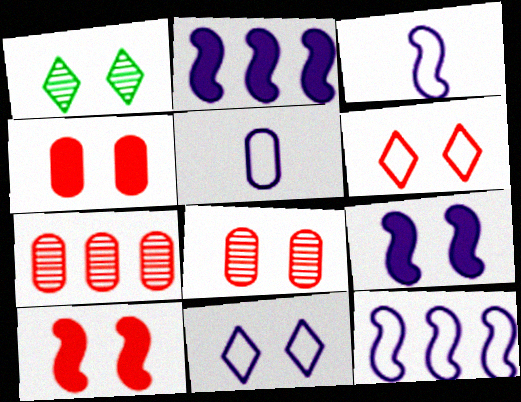[[5, 11, 12], 
[6, 8, 10]]